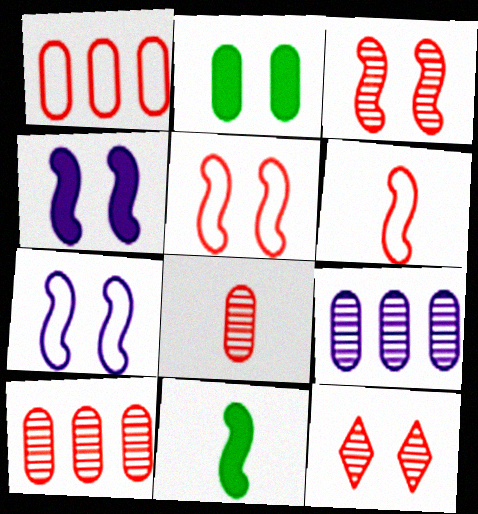[[2, 7, 12]]